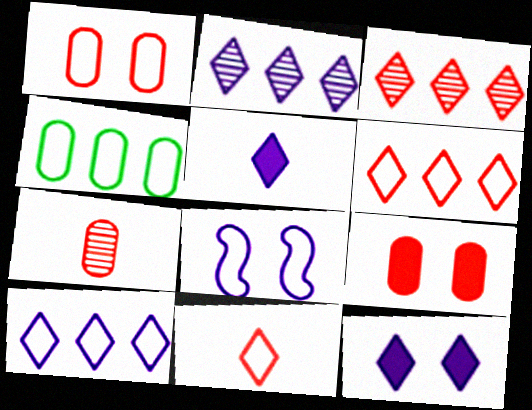[[4, 8, 11]]